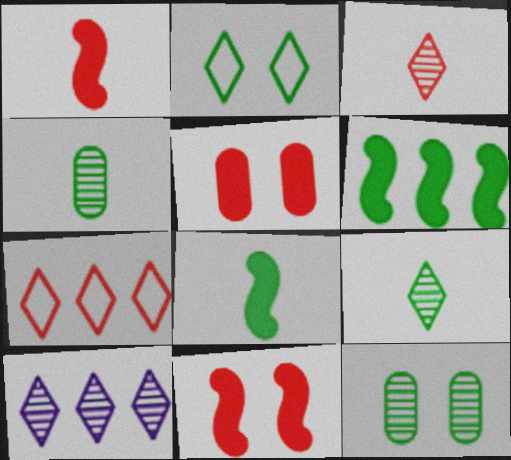[[2, 4, 6]]